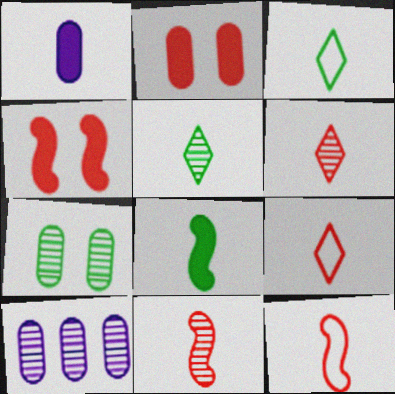[[1, 3, 11], 
[1, 5, 12], 
[3, 4, 10]]